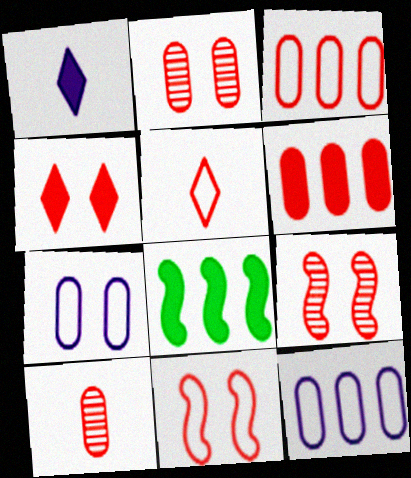[[2, 4, 11], 
[3, 5, 11], 
[5, 6, 9]]